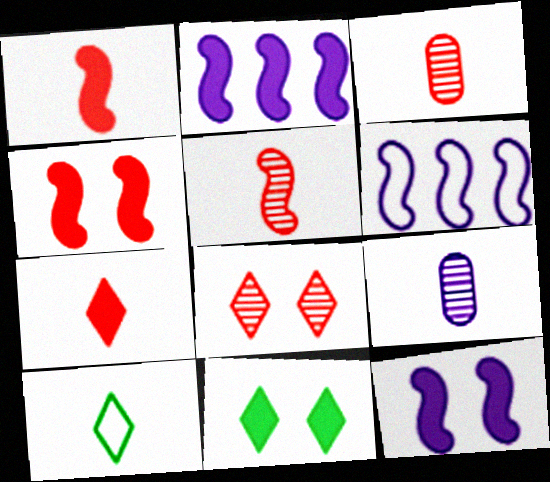[[1, 9, 10], 
[3, 6, 11]]